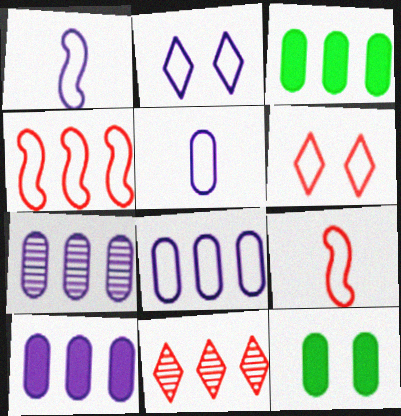[[1, 2, 8], 
[1, 11, 12], 
[7, 8, 10]]